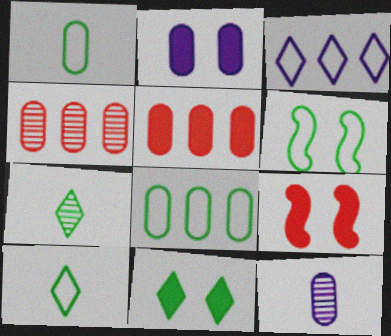[[1, 2, 4], 
[2, 9, 11], 
[6, 8, 10]]